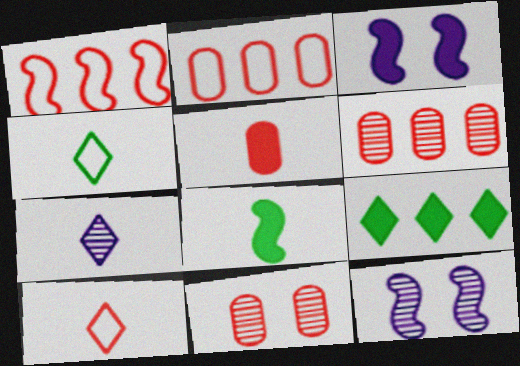[[1, 8, 12], 
[2, 5, 11], 
[3, 4, 6], 
[3, 5, 9]]